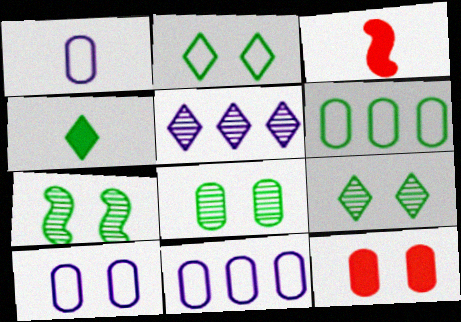[[1, 10, 11], 
[3, 9, 11], 
[4, 6, 7], 
[7, 8, 9], 
[8, 10, 12]]